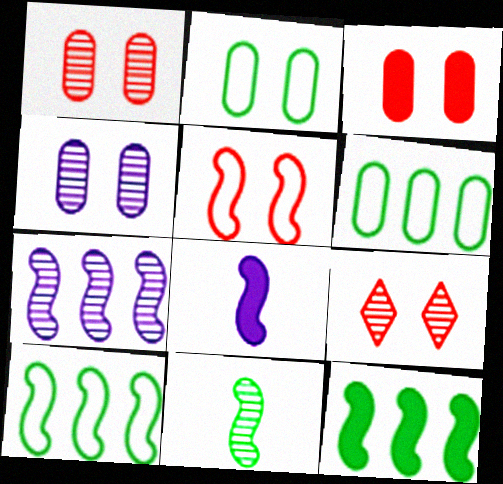[[2, 3, 4], 
[3, 5, 9], 
[6, 8, 9]]